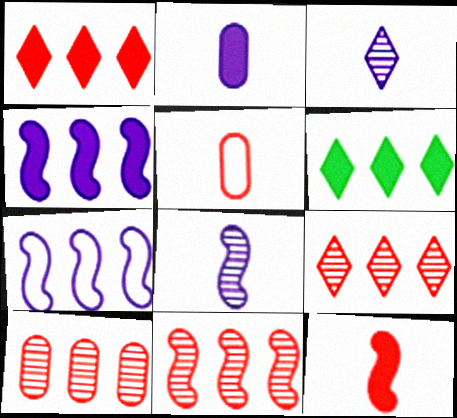[[6, 7, 10], 
[9, 10, 11]]